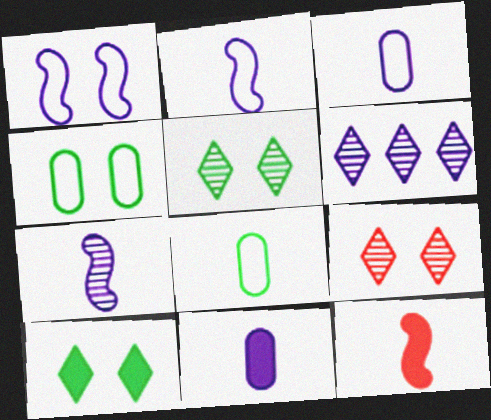[[1, 6, 11], 
[4, 6, 12]]